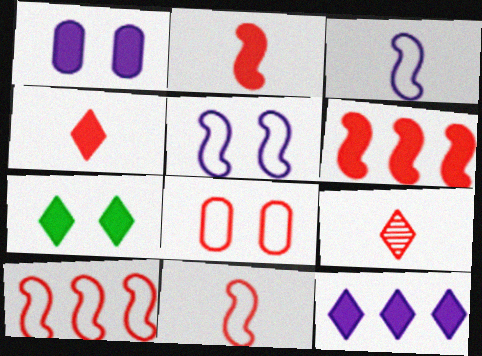[[4, 7, 12], 
[6, 8, 9]]